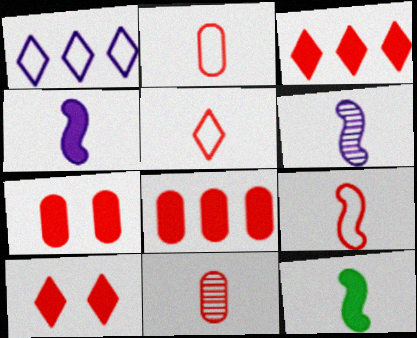[[2, 5, 9], 
[6, 9, 12]]